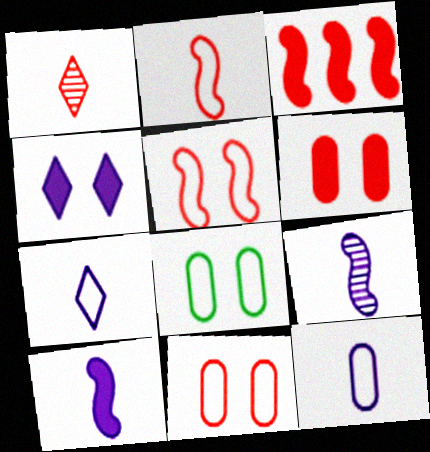[[1, 3, 11]]